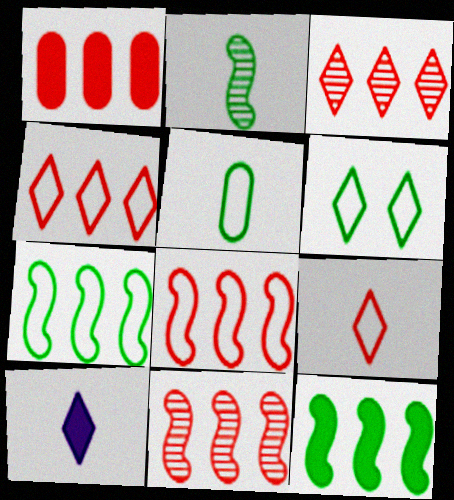[[1, 3, 8], 
[1, 4, 11], 
[3, 6, 10], 
[5, 6, 7]]